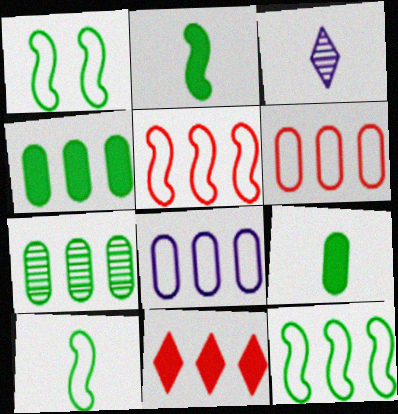[[1, 10, 12]]